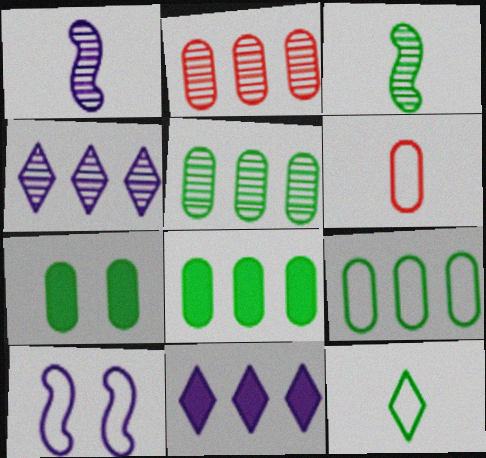[[5, 8, 9]]